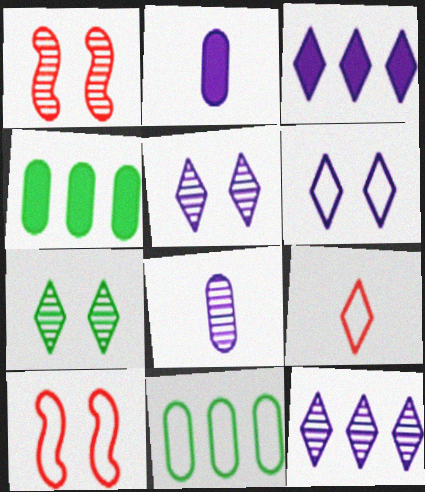[[3, 7, 9]]